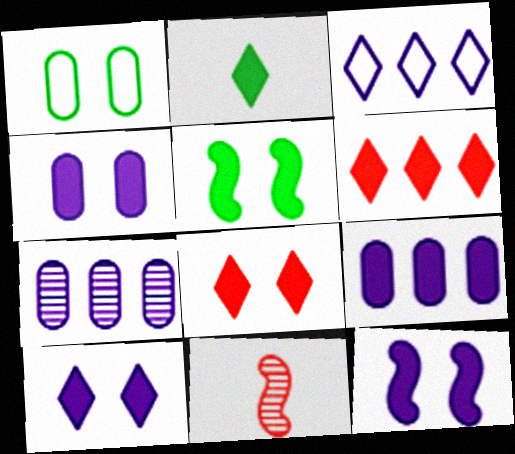[[2, 6, 10], 
[4, 5, 8], 
[4, 10, 12]]